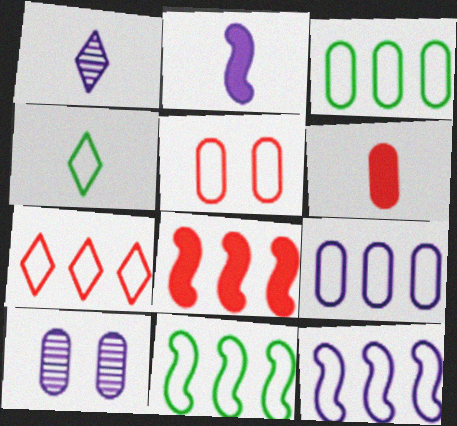[[3, 6, 10], 
[3, 7, 12], 
[4, 5, 12], 
[4, 8, 10], 
[7, 9, 11]]